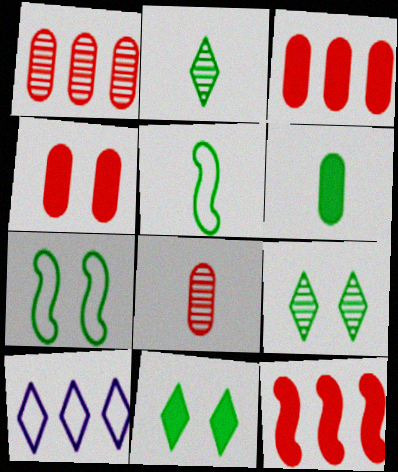[[2, 5, 6]]